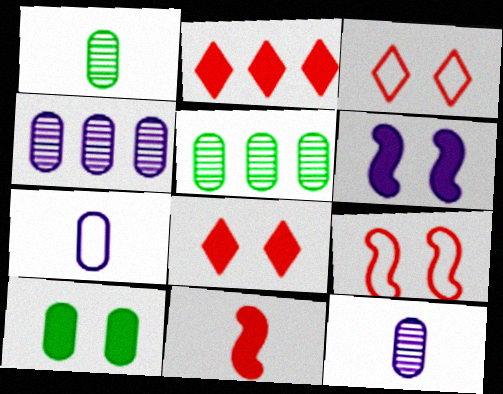[[6, 8, 10]]